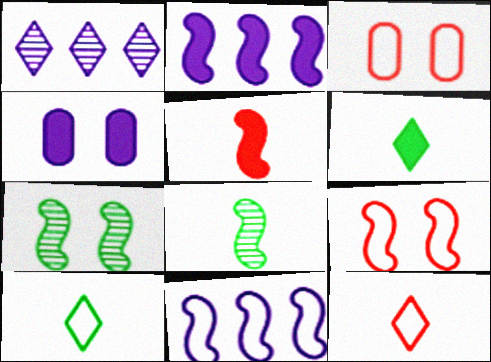[[2, 8, 9], 
[3, 10, 11], 
[5, 7, 11]]